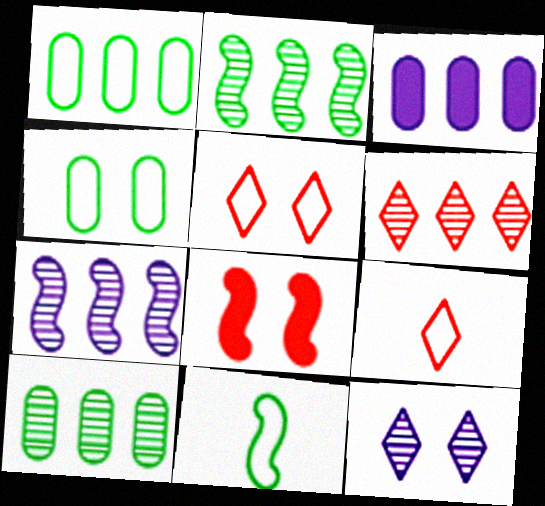[[4, 8, 12], 
[6, 7, 10], 
[7, 8, 11]]